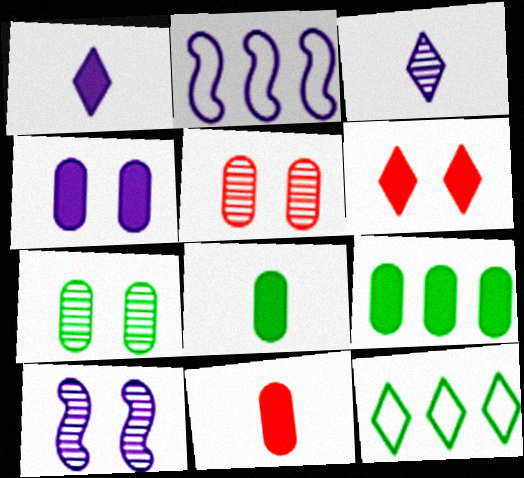[[2, 3, 4], 
[3, 6, 12], 
[4, 9, 11], 
[10, 11, 12]]